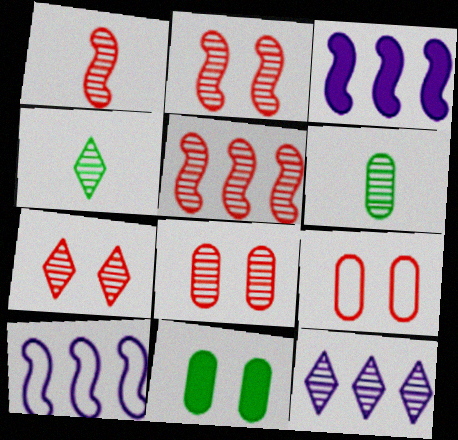[[1, 2, 5], 
[2, 6, 12], 
[2, 7, 8], 
[3, 4, 9], 
[4, 7, 12]]